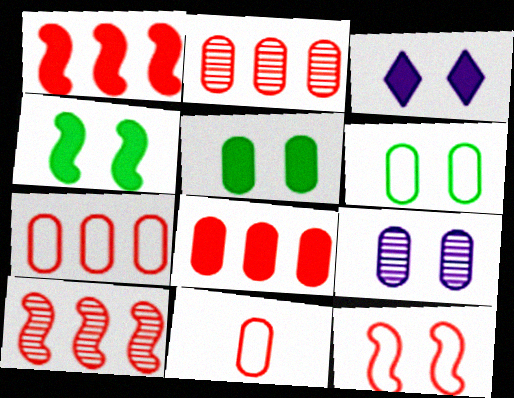[[2, 7, 8]]